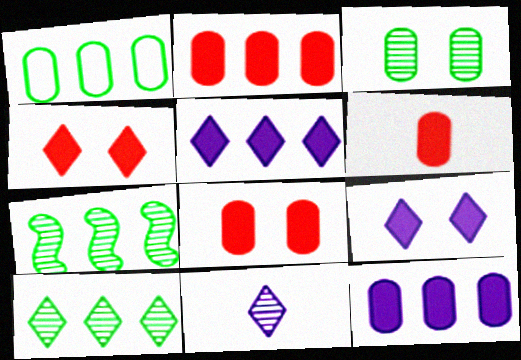[[2, 6, 8]]